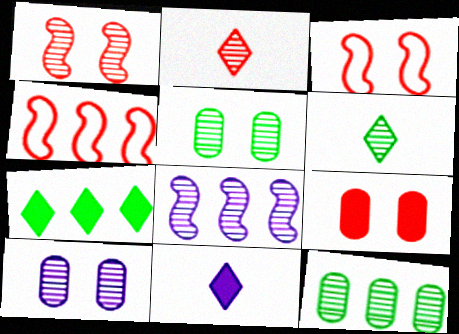[[2, 4, 9], 
[2, 5, 8], 
[3, 11, 12], 
[4, 5, 11]]